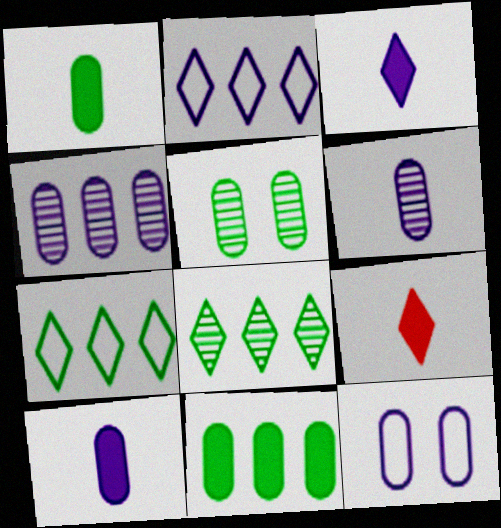[[4, 10, 12]]